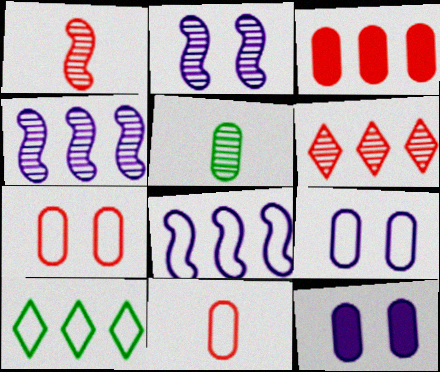[[1, 10, 12], 
[2, 5, 6], 
[3, 4, 10], 
[3, 5, 9]]